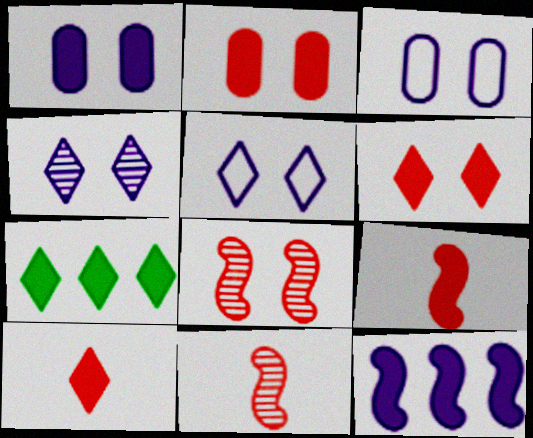[[1, 7, 9], 
[3, 7, 11]]